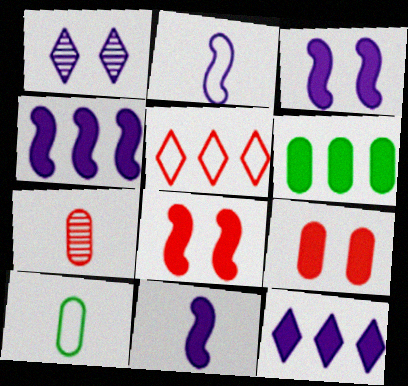[[3, 4, 11], 
[5, 7, 8]]